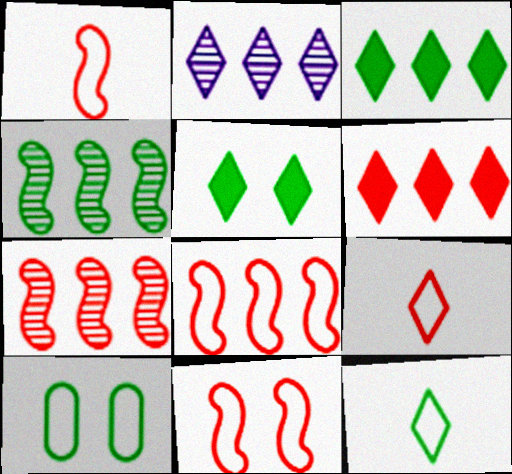[[1, 8, 11], 
[2, 5, 9]]